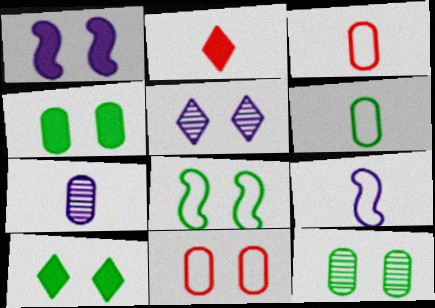[[8, 10, 12]]